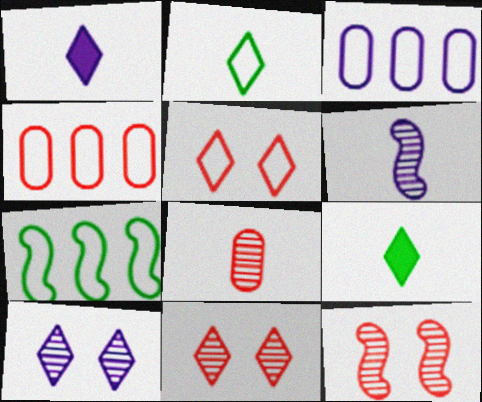[[3, 9, 12]]